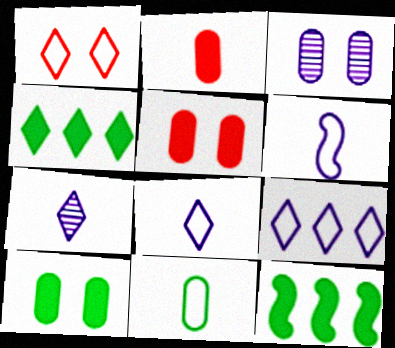[[1, 4, 7]]